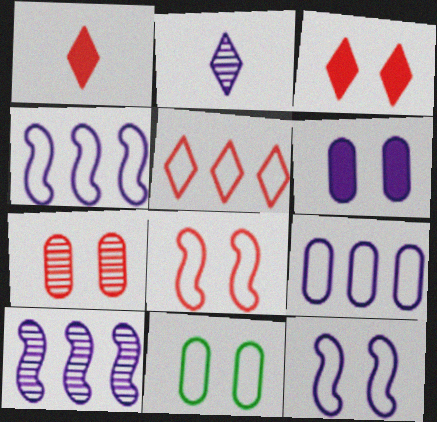[[1, 10, 11], 
[2, 4, 6], 
[3, 7, 8], 
[6, 7, 11]]